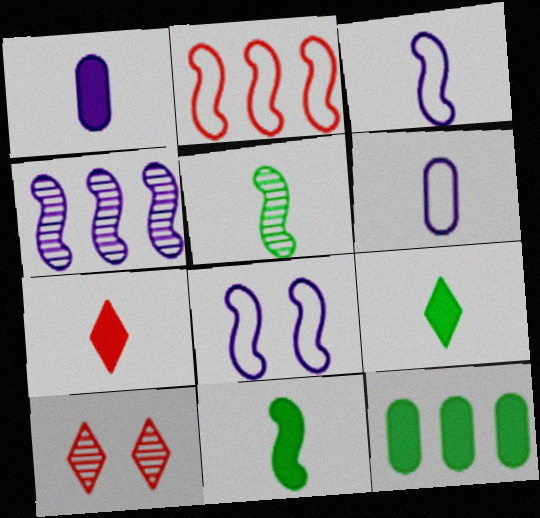[[1, 7, 11], 
[3, 10, 12], 
[5, 6, 7]]